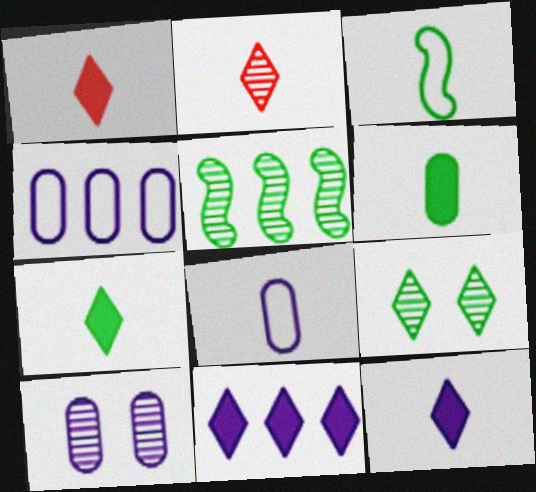[[1, 7, 12], 
[2, 5, 10]]